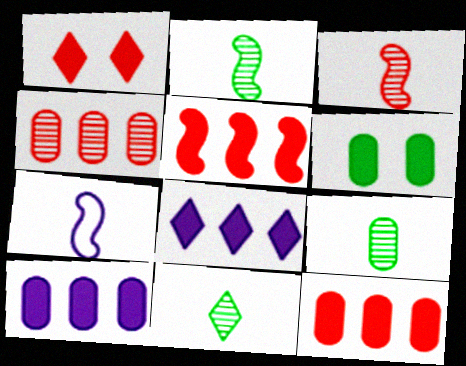[[2, 9, 11]]